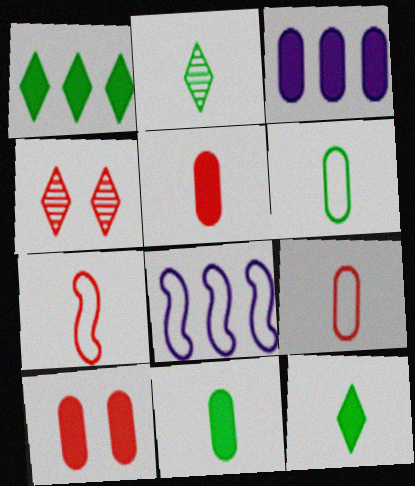[[2, 8, 10], 
[3, 10, 11], 
[4, 8, 11]]